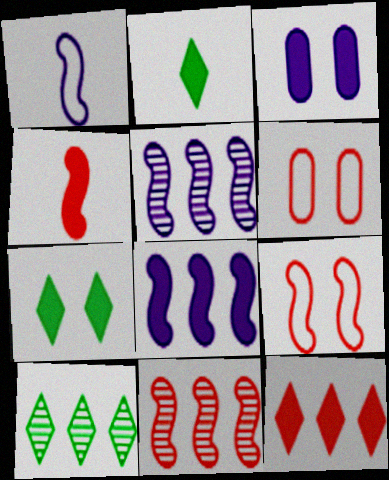[[2, 5, 6], 
[4, 9, 11]]